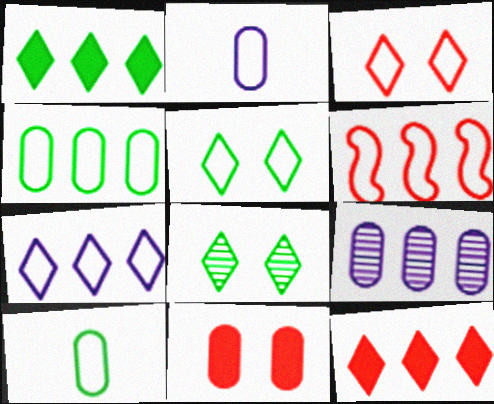[[1, 6, 9], 
[2, 5, 6], 
[4, 6, 7], 
[9, 10, 11]]